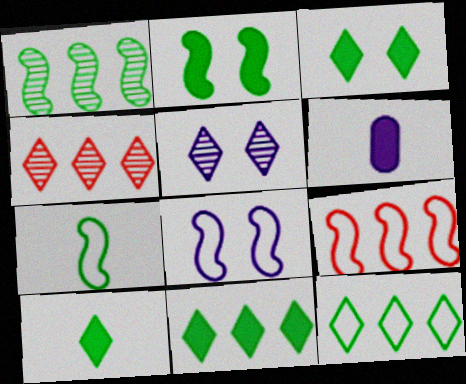[[1, 2, 7], 
[3, 10, 11], 
[7, 8, 9]]